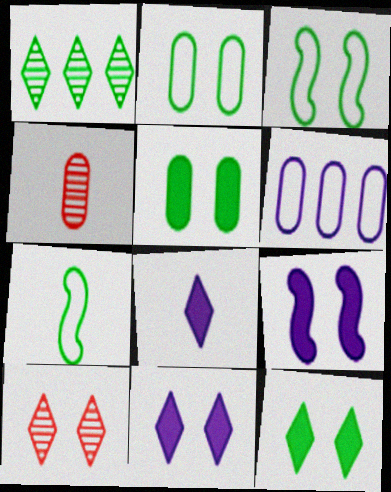[[1, 5, 7], 
[2, 9, 10], 
[4, 5, 6], 
[4, 7, 8]]